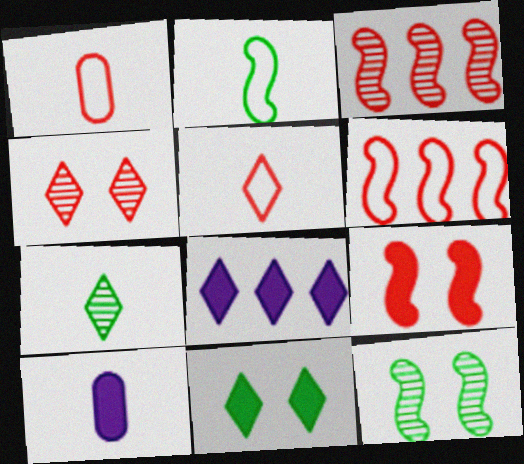[[1, 8, 12]]